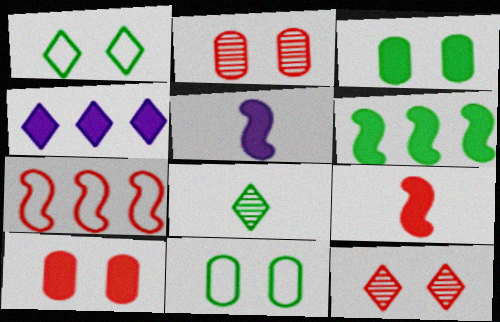[[3, 4, 9], 
[6, 8, 11]]